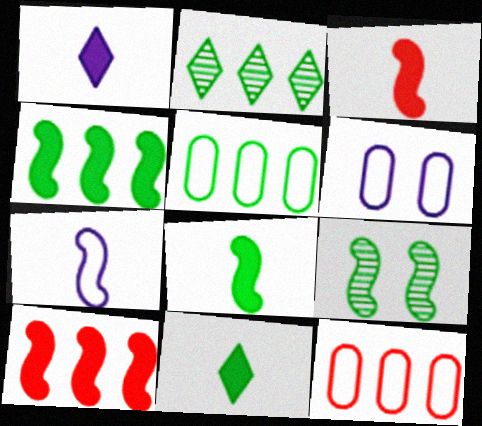[[1, 9, 12], 
[2, 3, 6], 
[2, 4, 5], 
[5, 9, 11], 
[7, 9, 10]]